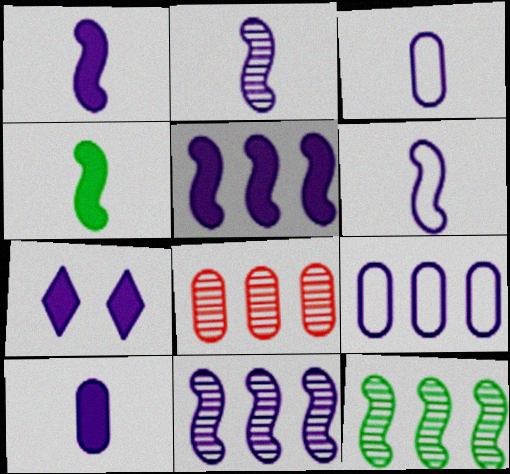[[1, 2, 6], 
[2, 7, 9], 
[3, 7, 11], 
[5, 7, 10]]